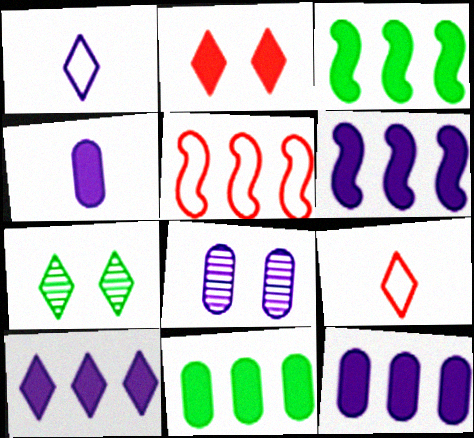[[1, 6, 8], 
[2, 3, 4], 
[3, 8, 9], 
[4, 5, 7], 
[6, 10, 12], 
[7, 9, 10]]